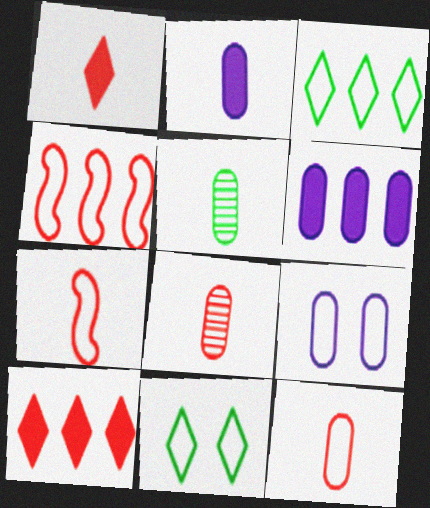[[1, 7, 8], 
[2, 5, 12], 
[3, 7, 9]]